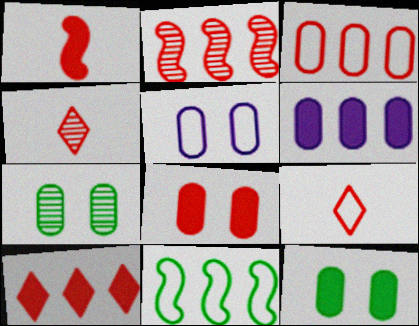[[1, 8, 10], 
[2, 3, 10], 
[2, 8, 9], 
[5, 7, 8], 
[5, 9, 11]]